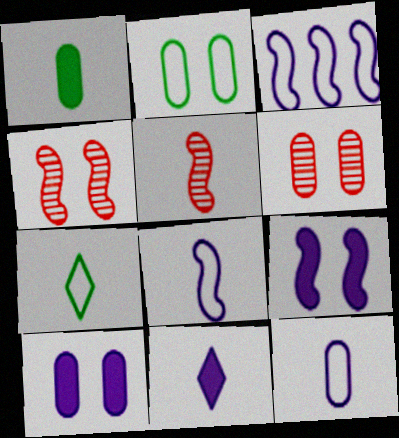[[2, 6, 10]]